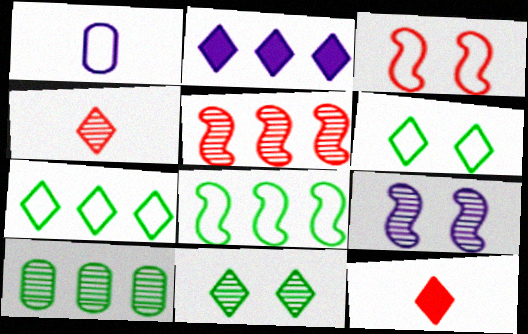[[1, 2, 9], 
[1, 3, 7], 
[2, 4, 6], 
[4, 9, 10]]